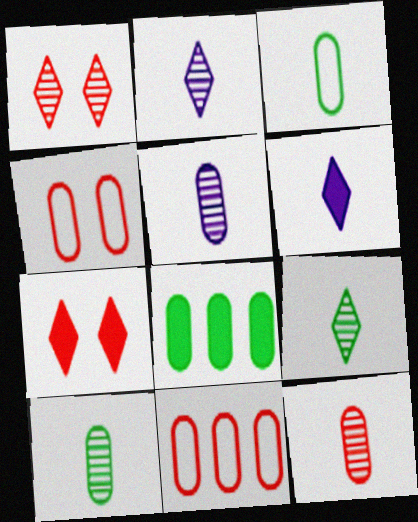[[4, 5, 8], 
[5, 10, 12]]